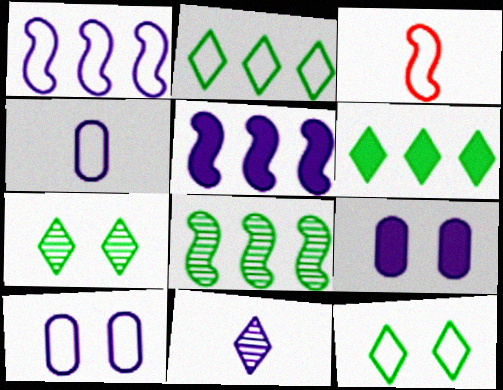[[1, 9, 11], 
[2, 3, 10], 
[5, 10, 11]]